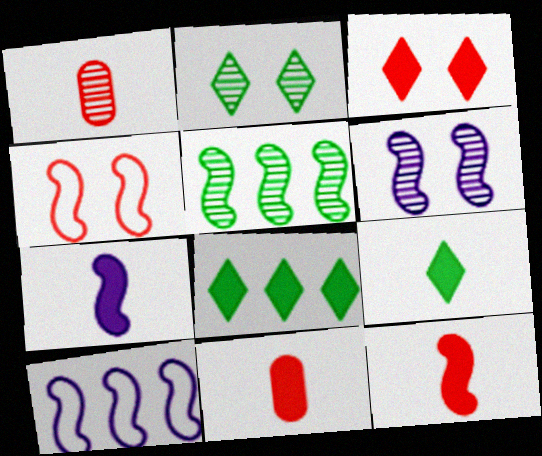[[2, 10, 11], 
[4, 5, 7], 
[6, 7, 10], 
[7, 9, 11]]